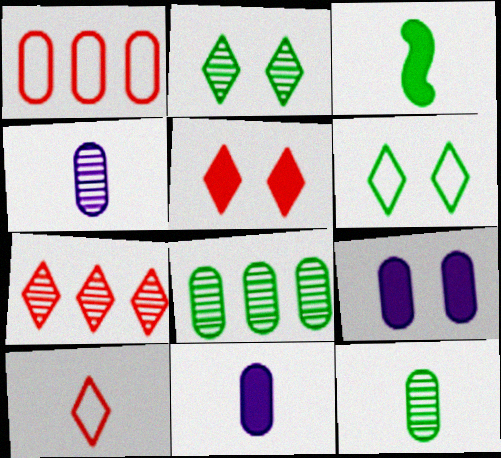[[1, 9, 12], 
[3, 4, 10], 
[3, 6, 8], 
[5, 7, 10]]